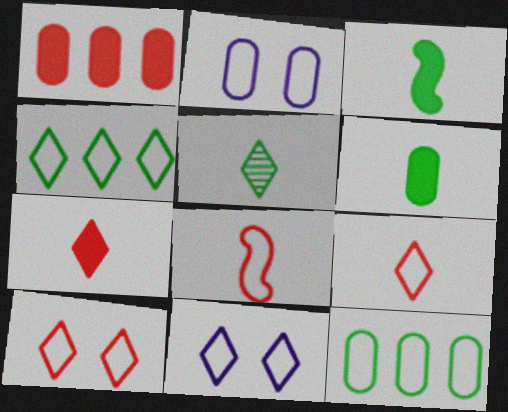[[2, 4, 8], 
[4, 9, 11], 
[8, 11, 12]]